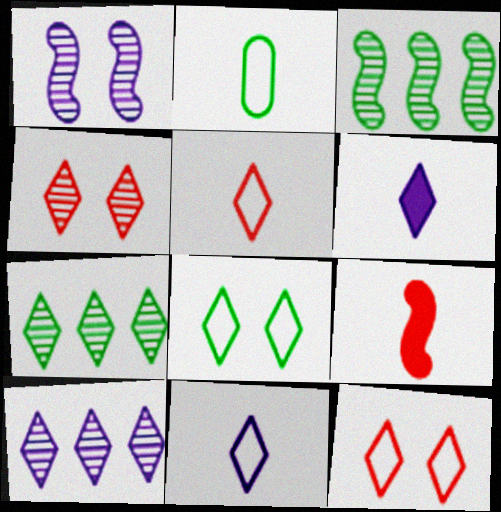[[6, 7, 12]]